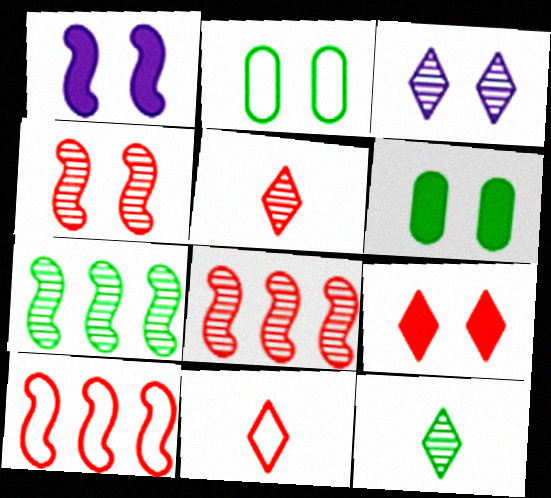[[1, 6, 9]]